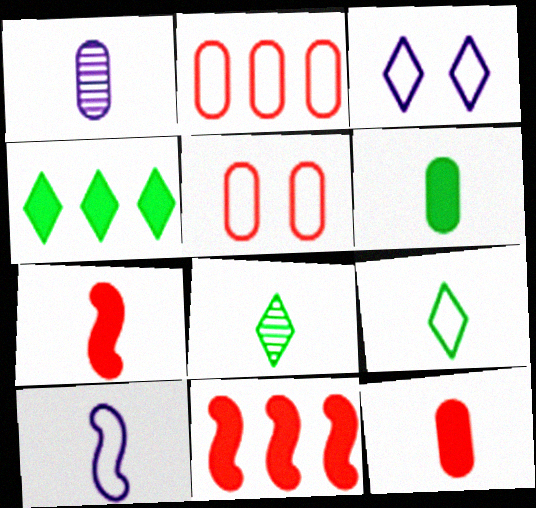[[1, 7, 9], 
[8, 10, 12]]